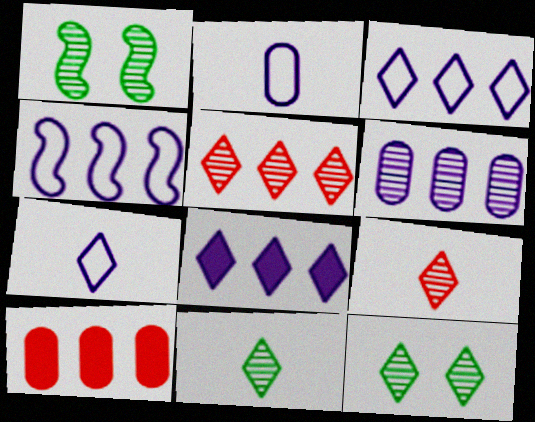[[1, 6, 9], 
[1, 7, 10], 
[4, 6, 8]]